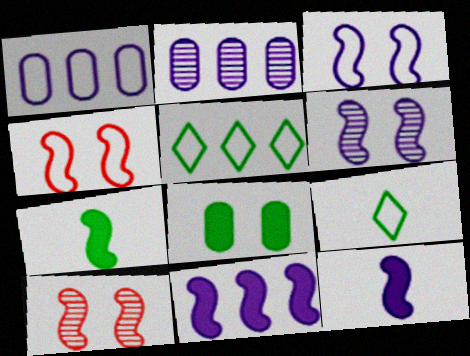[[1, 4, 9]]